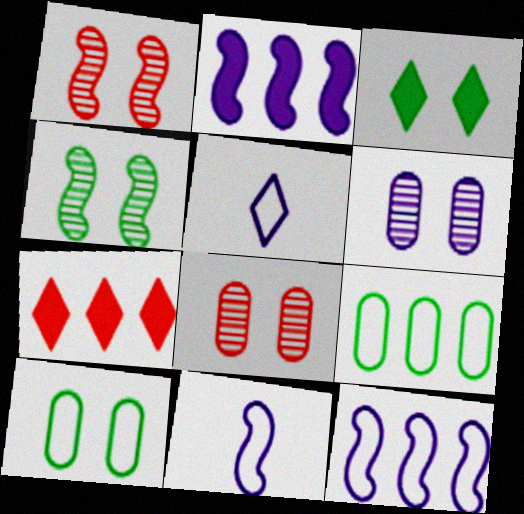[[2, 5, 6], 
[3, 4, 10]]